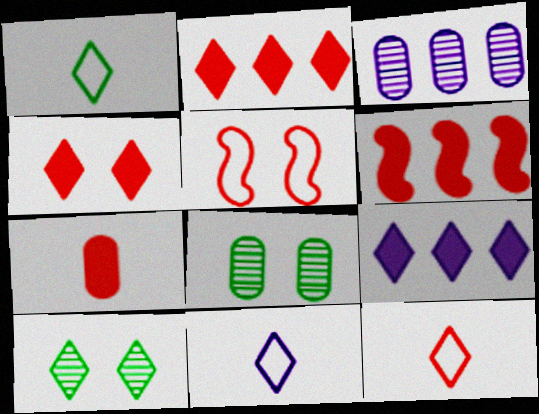[[1, 11, 12], 
[2, 10, 11], 
[4, 6, 7], 
[6, 8, 11], 
[9, 10, 12]]